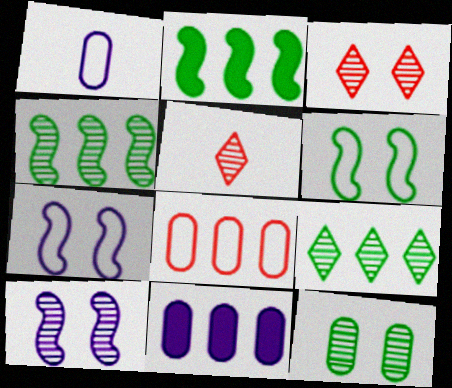[[1, 2, 3], 
[3, 10, 12], 
[5, 6, 11]]